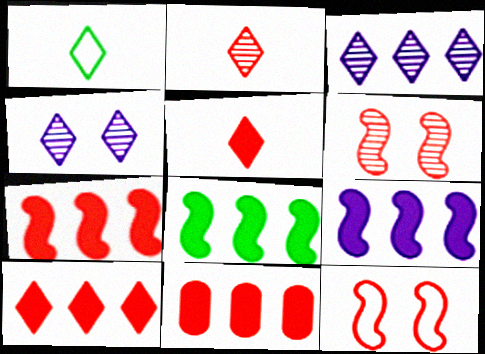[[1, 4, 10], 
[2, 11, 12], 
[7, 8, 9], 
[7, 10, 11]]